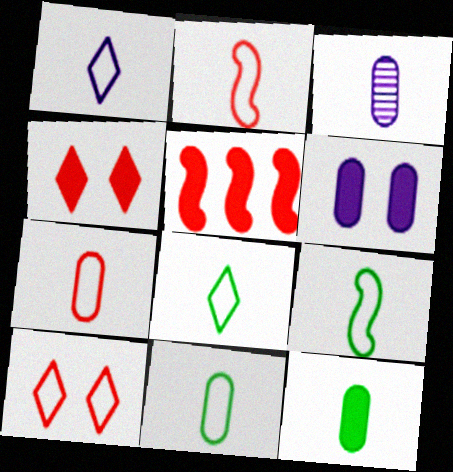[[1, 2, 11], 
[1, 7, 9], 
[3, 7, 12], 
[8, 9, 11]]